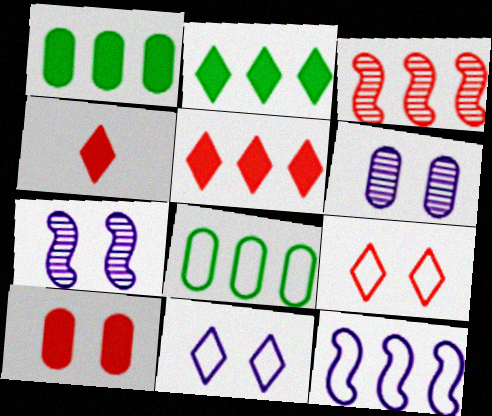[[4, 7, 8]]